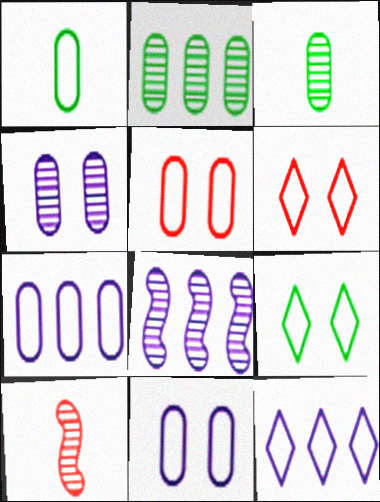[[1, 5, 7]]